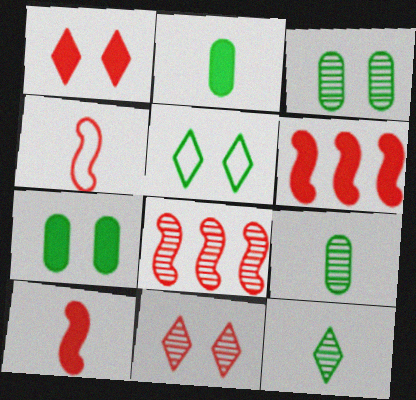[]